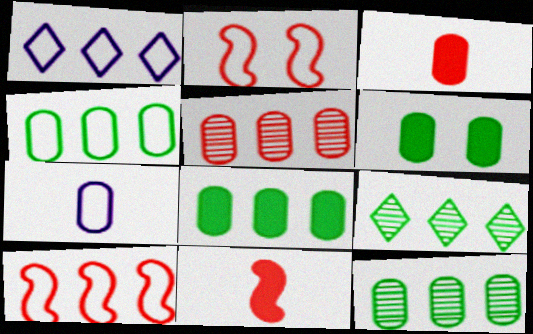[[1, 4, 10], 
[4, 8, 12], 
[5, 6, 7]]